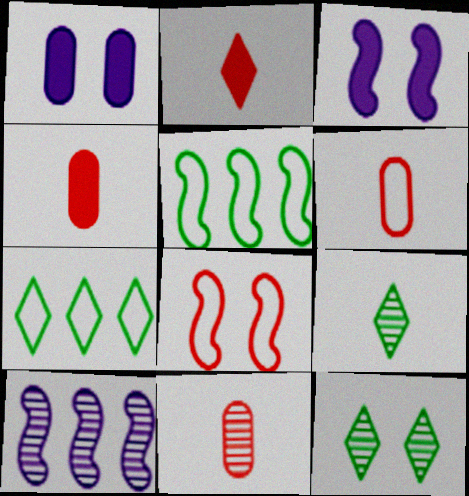[[1, 8, 12], 
[3, 7, 11], 
[4, 6, 11], 
[10, 11, 12]]